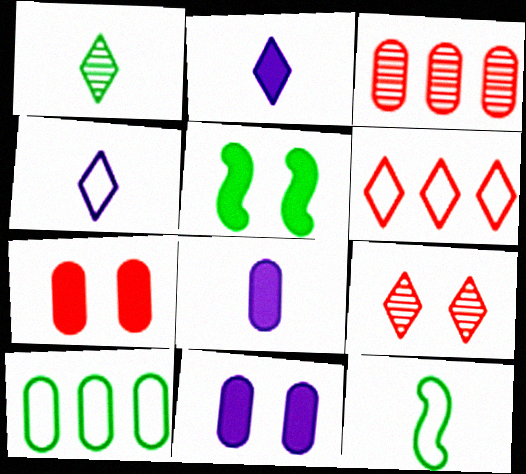[[1, 5, 10], 
[3, 4, 5]]